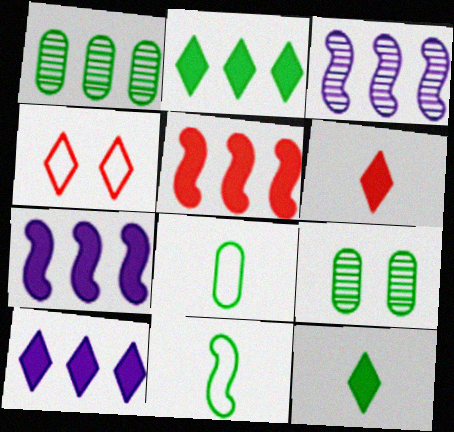[[2, 9, 11]]